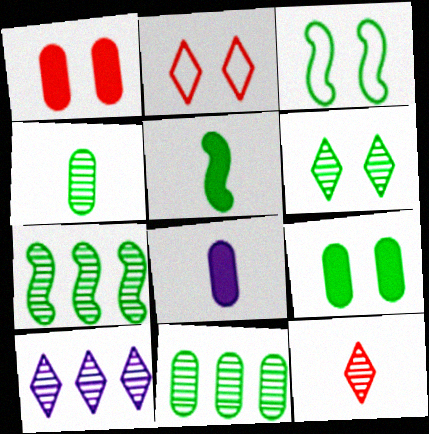[[2, 7, 8], 
[3, 5, 7], 
[3, 6, 9], 
[4, 6, 7], 
[6, 10, 12]]